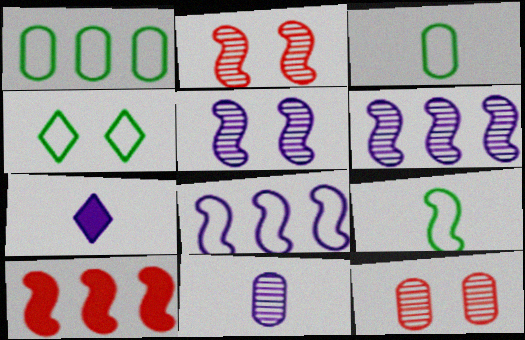[[1, 2, 7], 
[1, 4, 9], 
[4, 10, 11], 
[5, 9, 10]]